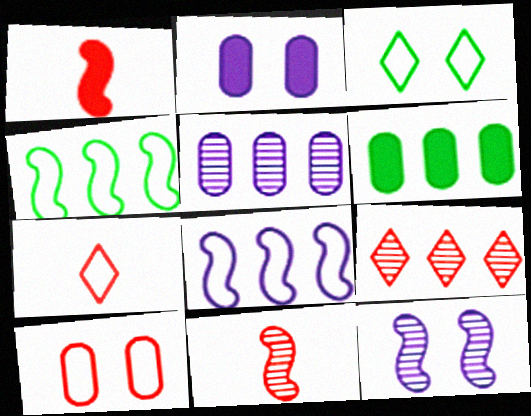[[1, 3, 5], 
[1, 4, 12], 
[1, 9, 10], 
[6, 7, 12], 
[6, 8, 9]]